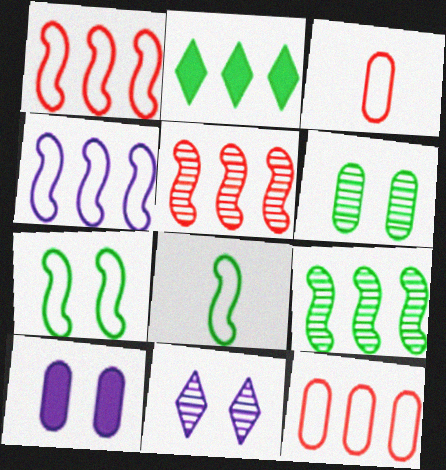[[2, 6, 8]]